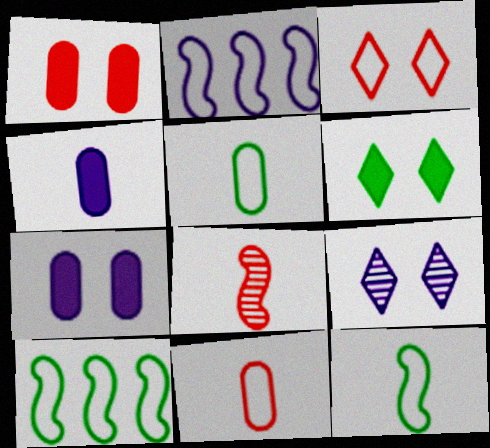[[2, 3, 5], 
[2, 4, 9], 
[3, 6, 9]]